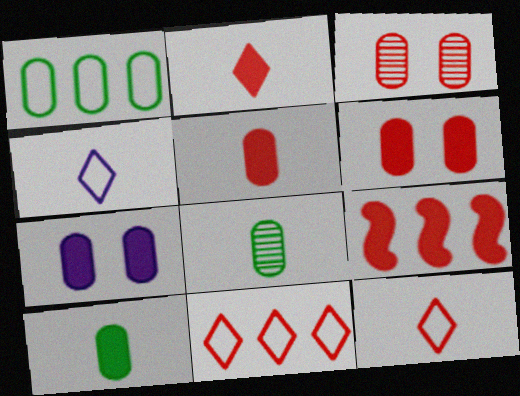[[2, 6, 9], 
[3, 9, 12]]